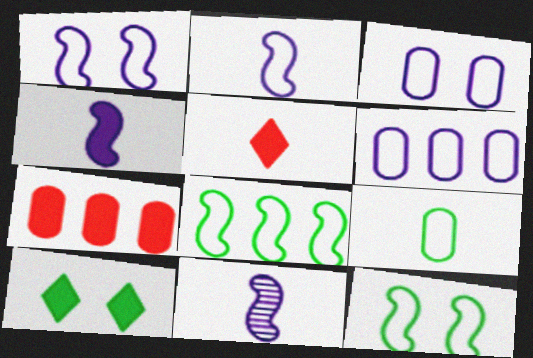[[2, 4, 11], 
[4, 7, 10], 
[5, 9, 11]]